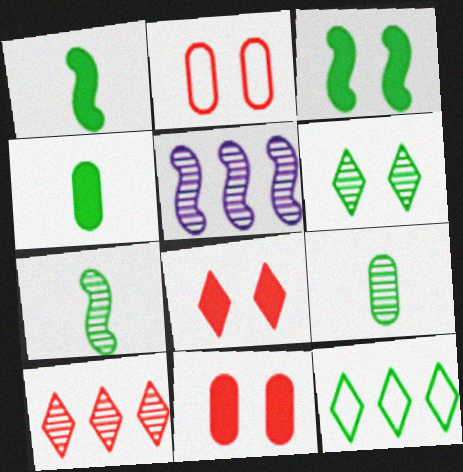[[3, 9, 12]]